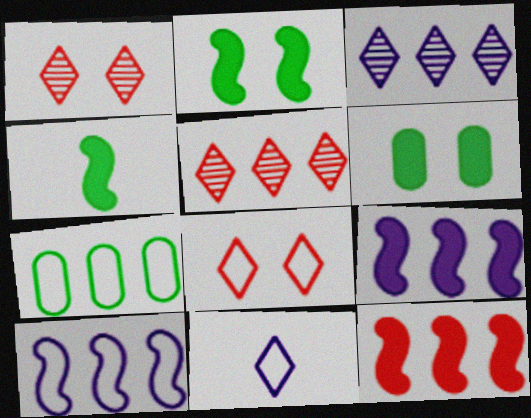[[3, 7, 12], 
[5, 7, 9]]